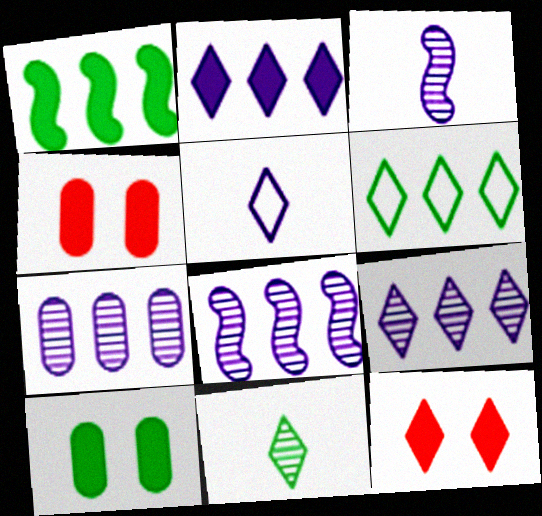[[3, 4, 6], 
[7, 8, 9]]